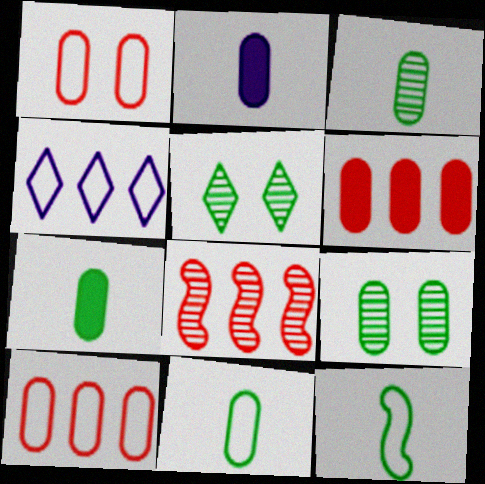[[1, 4, 12], 
[2, 9, 10], 
[3, 7, 11]]